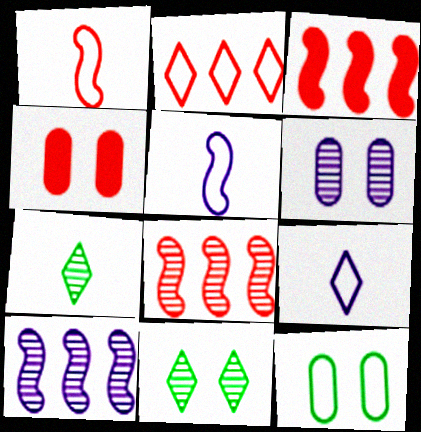[[2, 5, 12], 
[4, 6, 12], 
[6, 7, 8]]